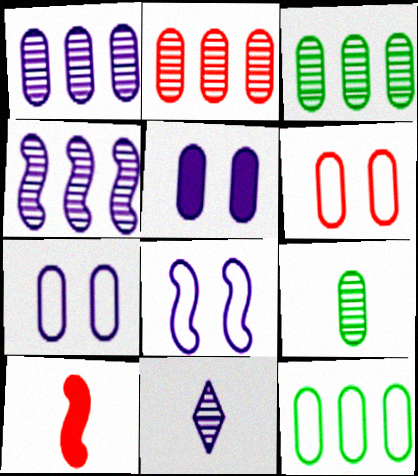[[1, 2, 3]]